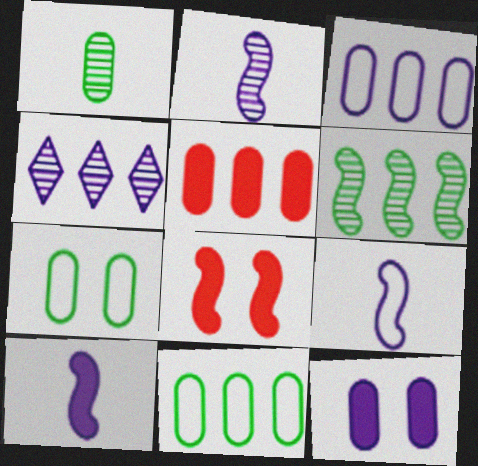[[2, 9, 10], 
[4, 9, 12], 
[6, 8, 9]]